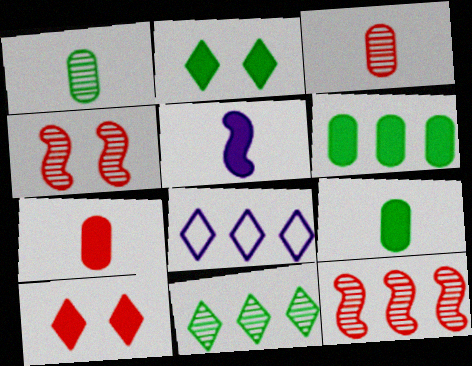[[4, 8, 9], 
[5, 6, 10], 
[6, 8, 12]]